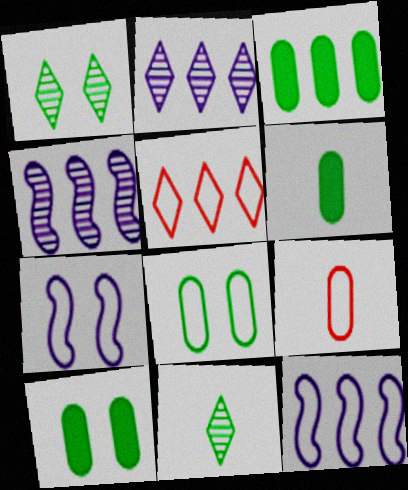[[3, 4, 5], 
[3, 6, 10]]